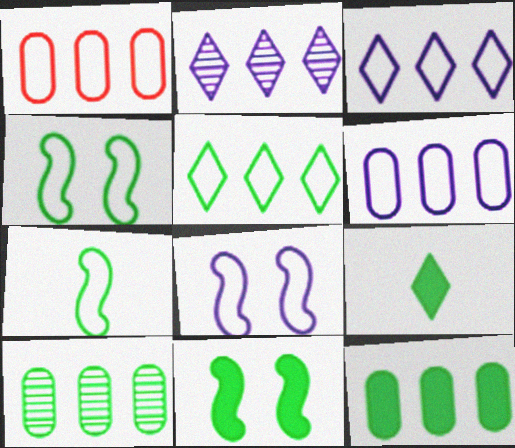[[4, 9, 10], 
[9, 11, 12]]